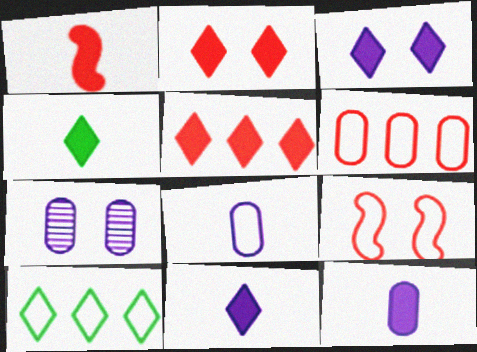[[1, 4, 12], 
[1, 7, 10], 
[3, 4, 5], 
[8, 9, 10]]